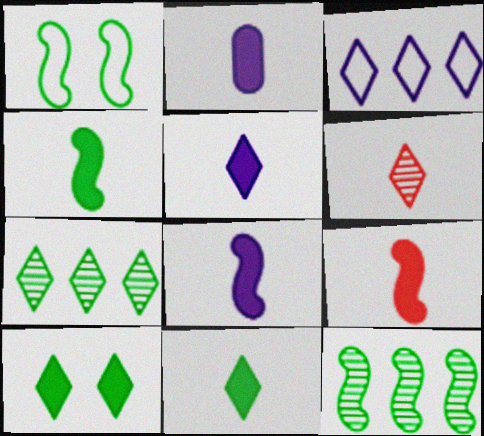[[1, 4, 12], 
[2, 5, 8], 
[2, 9, 11], 
[3, 6, 10], 
[4, 8, 9]]